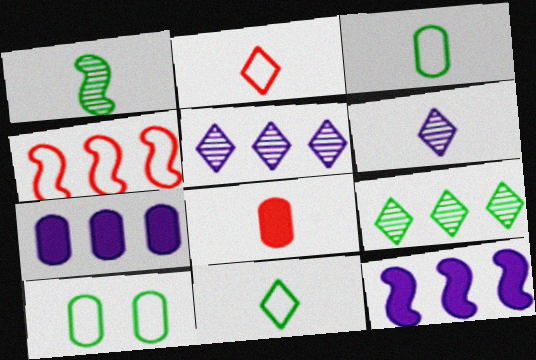[[4, 7, 9]]